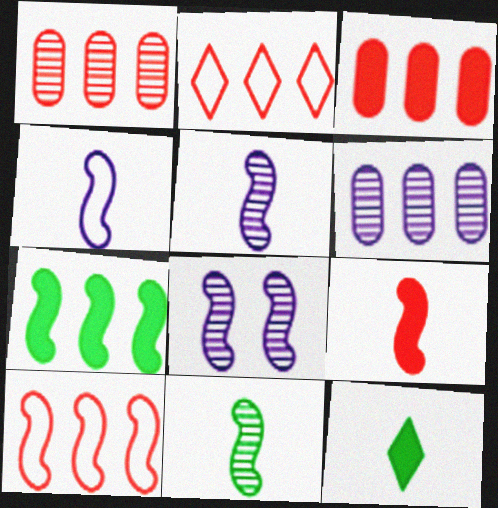[[2, 6, 7], 
[4, 9, 11]]